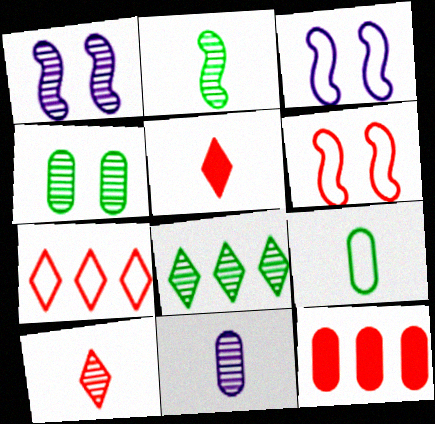[[2, 4, 8], 
[2, 10, 11], 
[3, 7, 9], 
[6, 10, 12]]